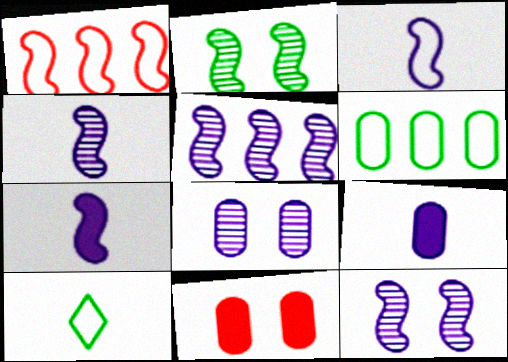[[1, 2, 7], 
[3, 4, 7], 
[4, 5, 12], 
[5, 10, 11]]